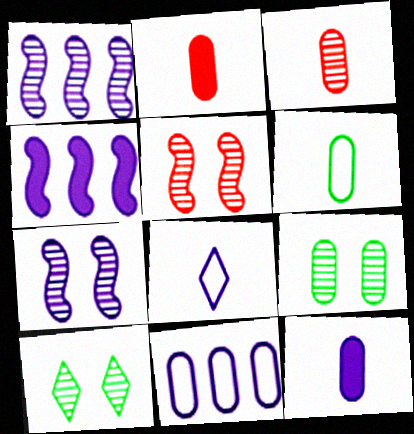[[1, 3, 10], 
[2, 9, 11], 
[3, 6, 12]]